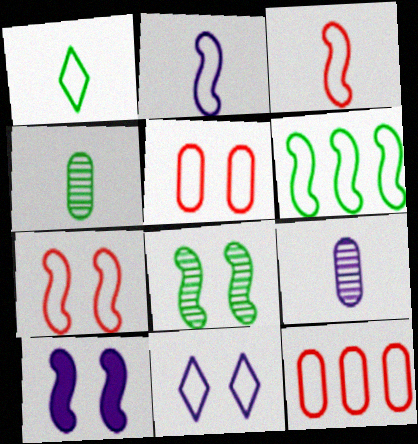[[2, 6, 7], 
[7, 8, 10]]